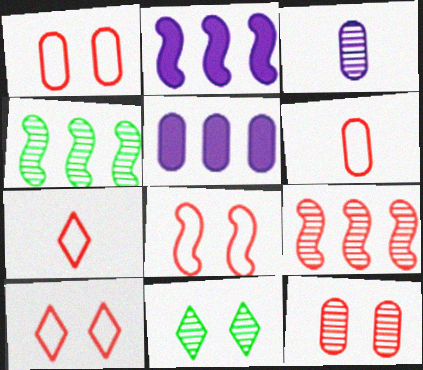[[1, 8, 10], 
[2, 6, 11], 
[3, 9, 11]]